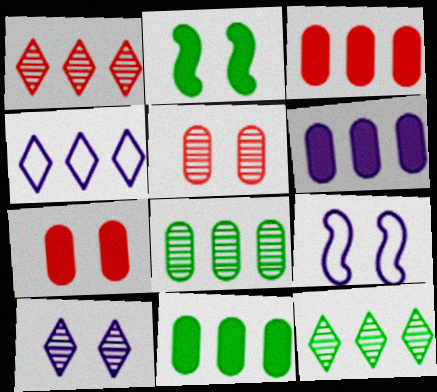[[3, 6, 11]]